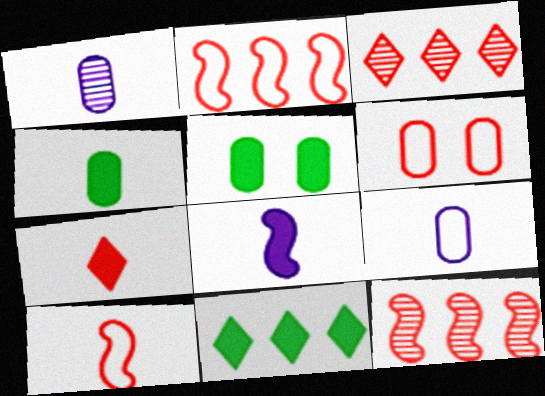[[4, 7, 8], 
[6, 7, 12]]